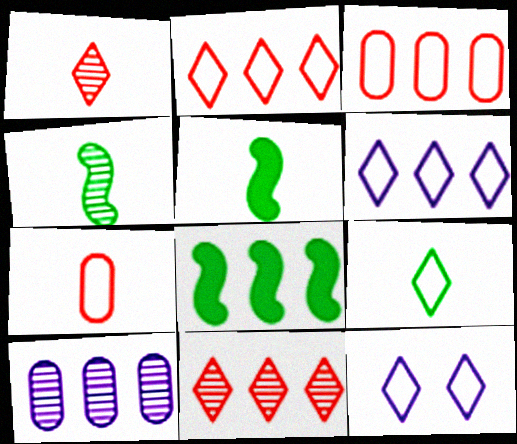[[2, 8, 10], 
[2, 9, 12]]